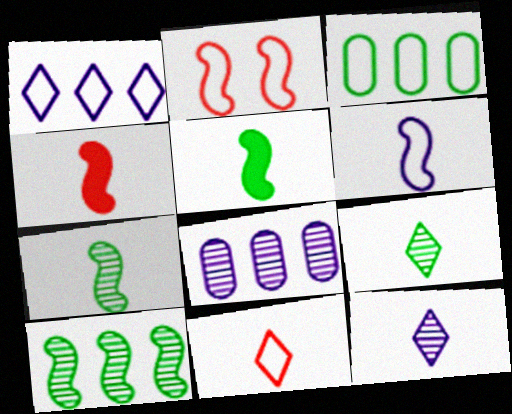[[4, 6, 7]]